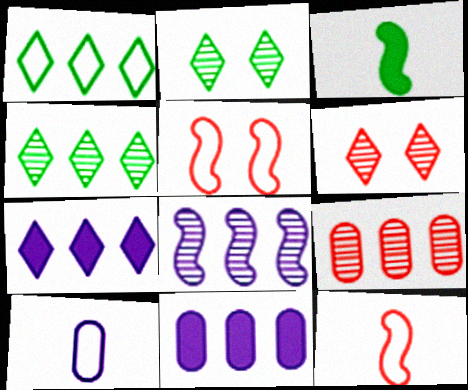[[1, 5, 10], 
[2, 11, 12], 
[3, 5, 8], 
[4, 8, 9]]